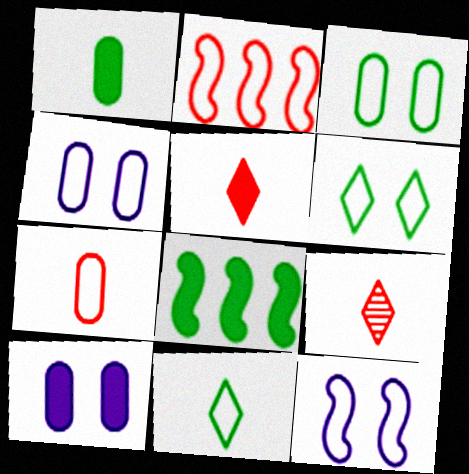[[2, 4, 11], 
[4, 8, 9], 
[5, 8, 10]]